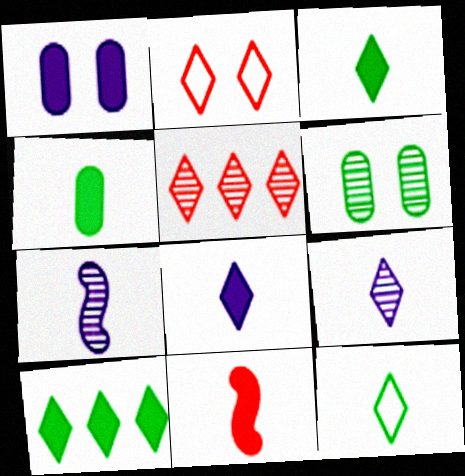[[1, 10, 11], 
[2, 9, 10], 
[4, 8, 11], 
[5, 6, 7]]